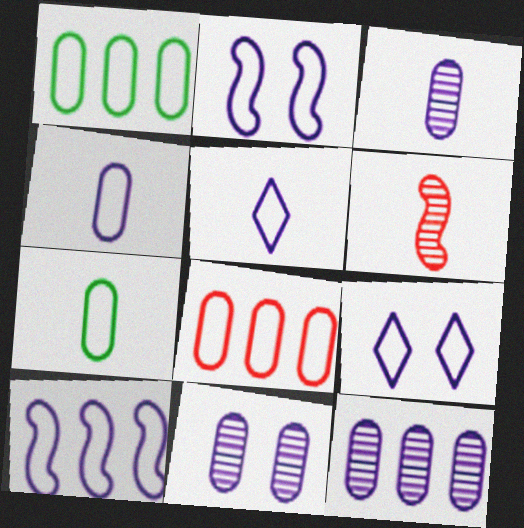[[3, 11, 12], 
[4, 9, 10]]